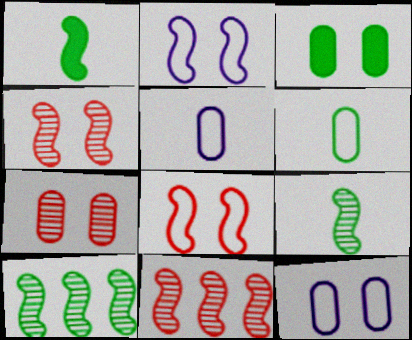[[1, 2, 11], 
[3, 7, 12]]